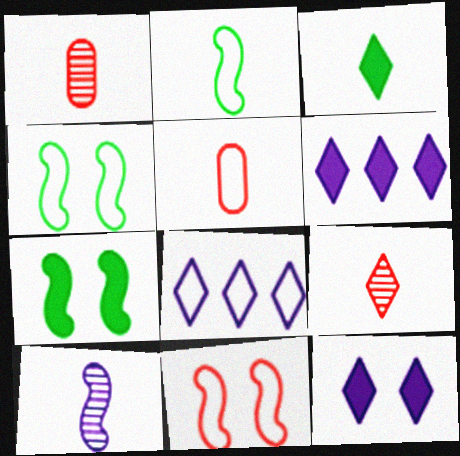[[1, 4, 6], 
[1, 7, 8], 
[3, 5, 10], 
[4, 5, 8]]